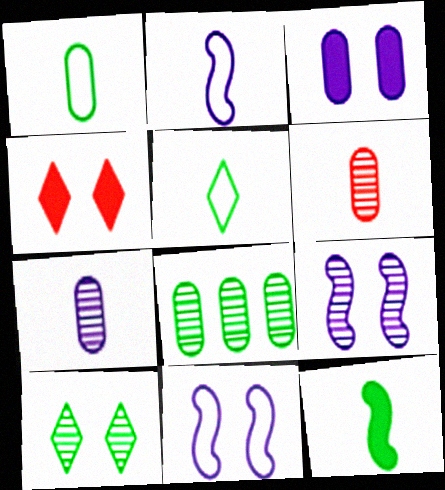[[2, 4, 8]]